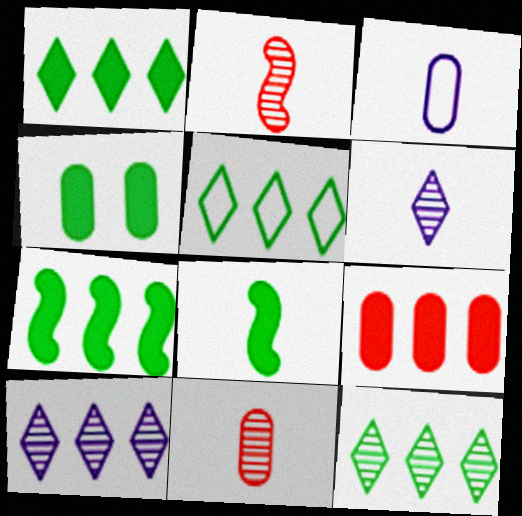[[1, 4, 8], 
[1, 5, 12]]